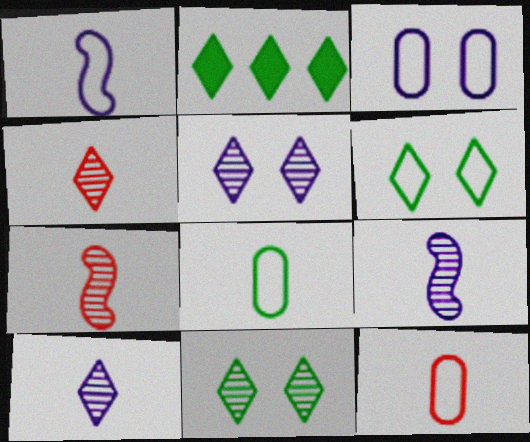[[2, 3, 7]]